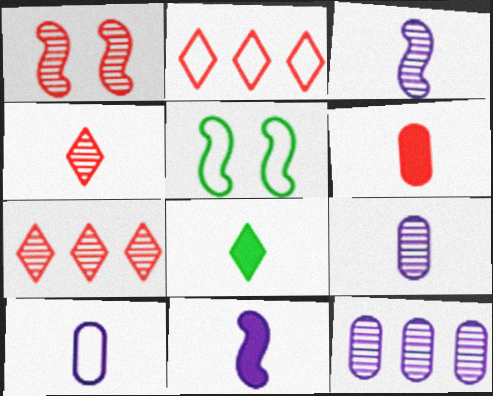[[1, 2, 6], 
[2, 5, 10], 
[6, 8, 11]]